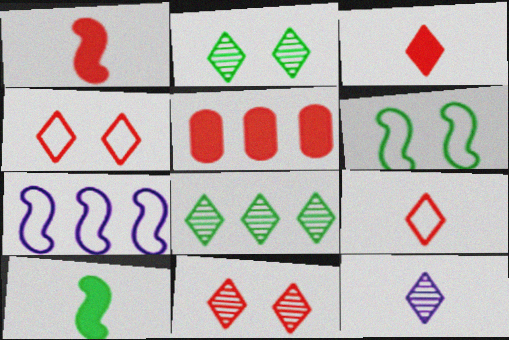[[5, 6, 12], 
[5, 7, 8], 
[8, 11, 12]]